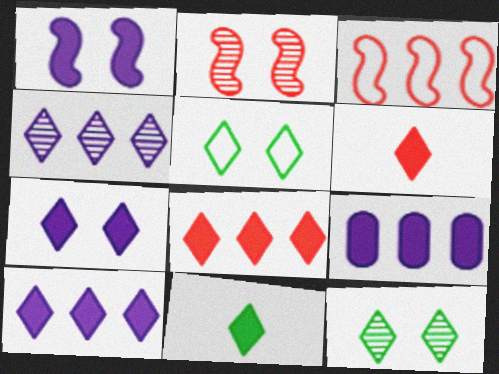[[4, 5, 6], 
[7, 8, 11]]